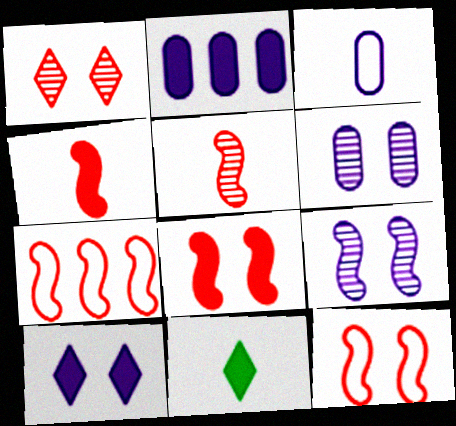[[2, 3, 6], 
[2, 8, 11], 
[3, 5, 11], 
[5, 7, 8], 
[6, 7, 11]]